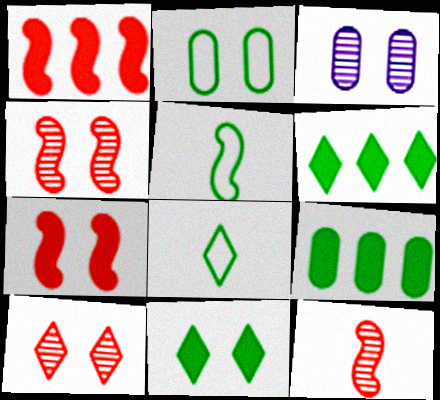[[1, 3, 8]]